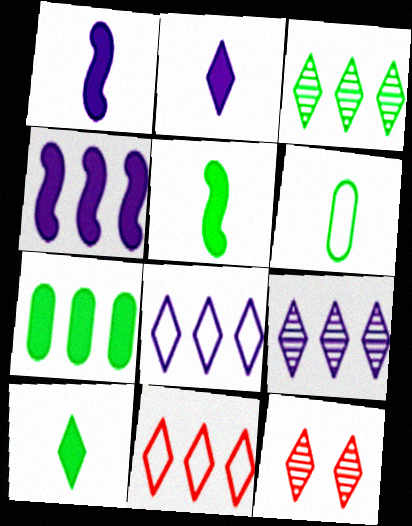[[4, 6, 12], 
[8, 10, 12]]